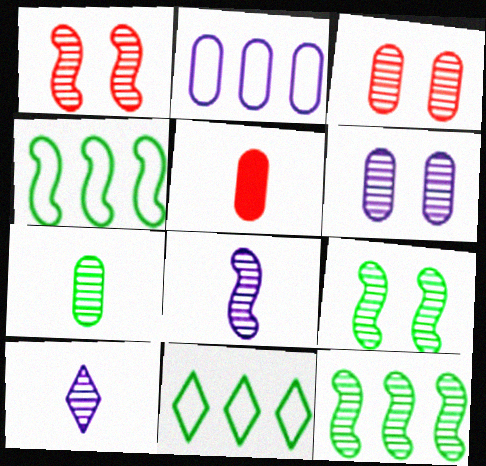[[1, 8, 12], 
[3, 10, 12]]